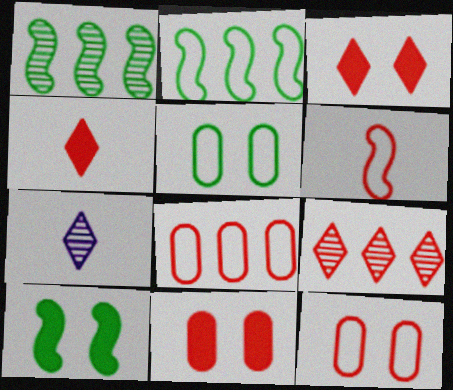[[2, 7, 11], 
[6, 9, 11], 
[7, 8, 10]]